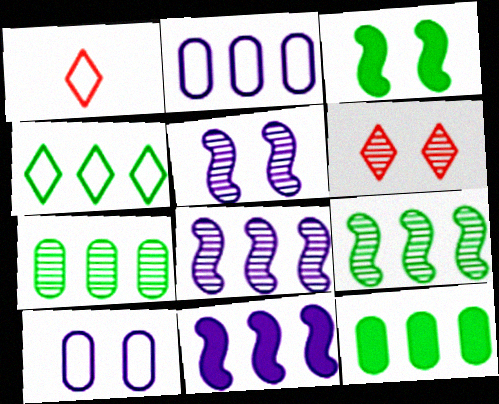[[1, 5, 12], 
[3, 6, 10], 
[4, 9, 12]]